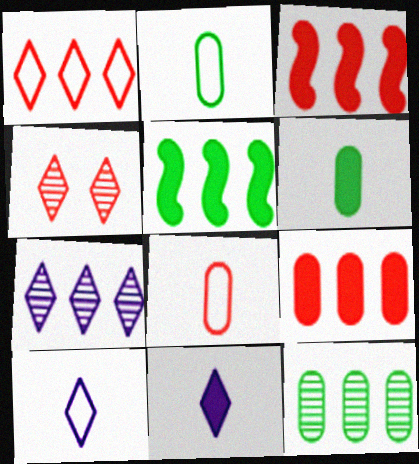[[3, 4, 8]]